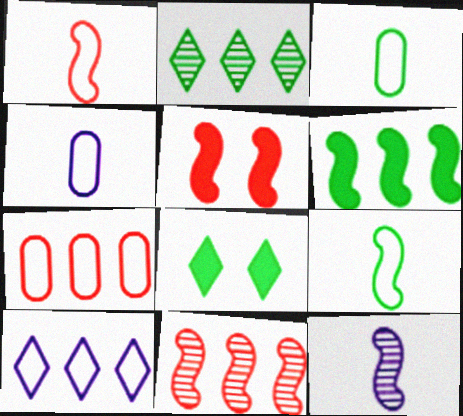[[1, 5, 11], 
[2, 4, 5], 
[4, 8, 11], 
[7, 8, 12]]